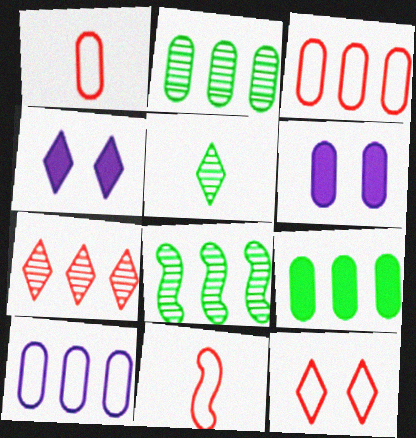[[1, 2, 6], 
[1, 4, 8], 
[2, 4, 11], 
[3, 11, 12]]